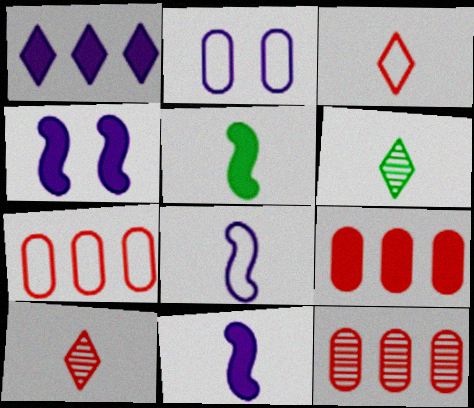[[4, 6, 7], 
[7, 9, 12]]